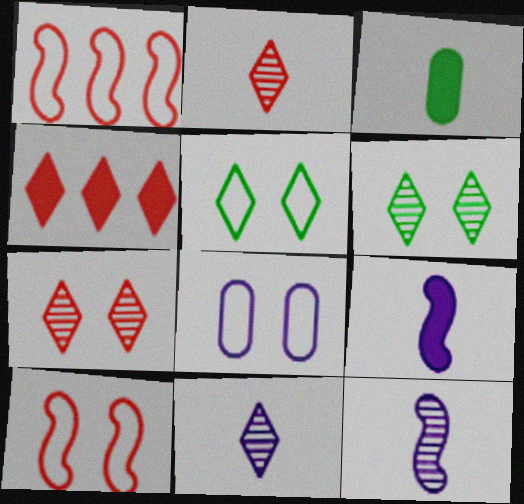[[4, 5, 11], 
[5, 8, 10]]